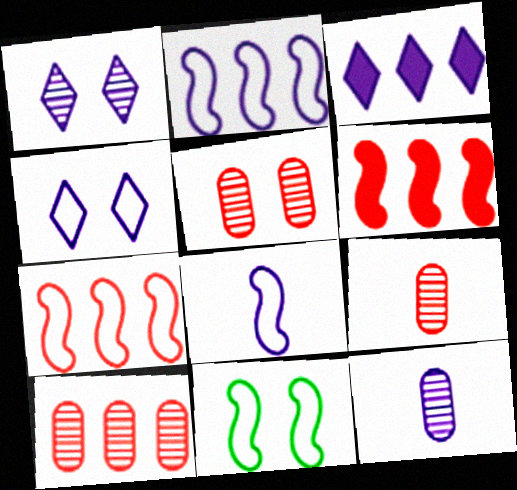[[3, 9, 11], 
[5, 9, 10], 
[7, 8, 11]]